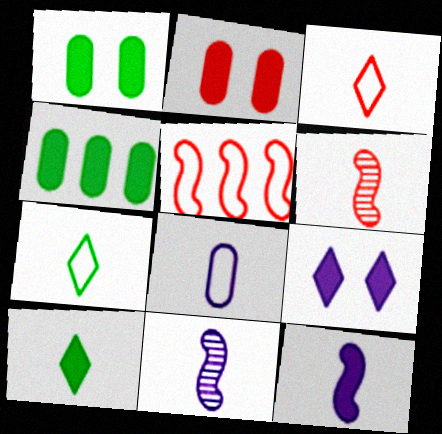[[6, 8, 10]]